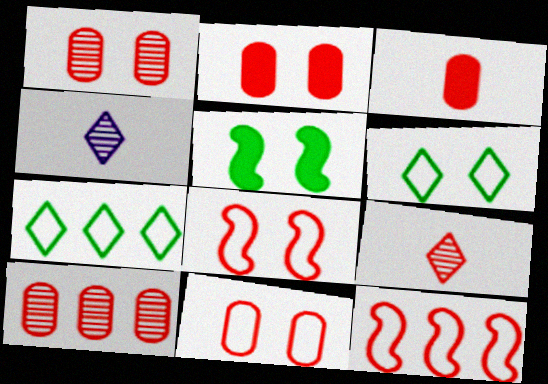[[1, 2, 11], 
[2, 9, 12], 
[3, 10, 11]]